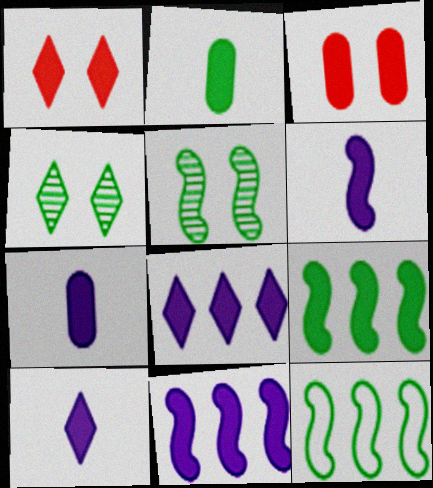[[1, 2, 11], 
[1, 7, 9], 
[2, 4, 12], 
[3, 9, 10], 
[6, 7, 10]]